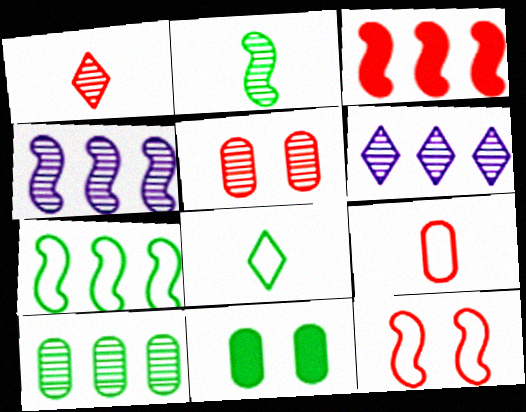[[2, 5, 6], 
[3, 4, 7]]